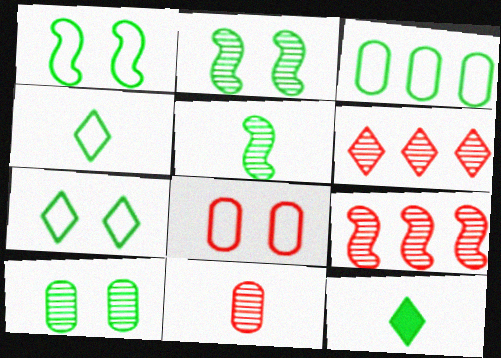[[1, 3, 4], 
[2, 3, 12]]